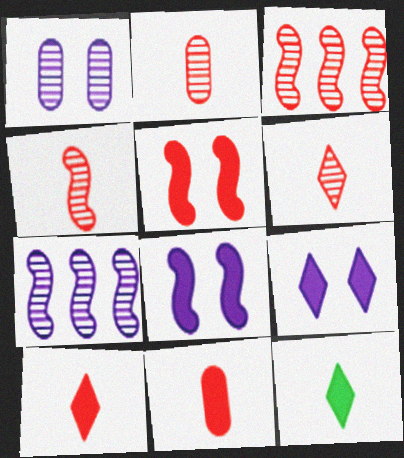[[2, 4, 6]]